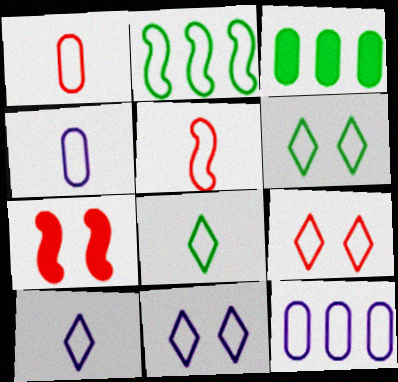[[1, 2, 11], 
[2, 4, 9], 
[4, 5, 8], 
[5, 6, 12], 
[6, 9, 11]]